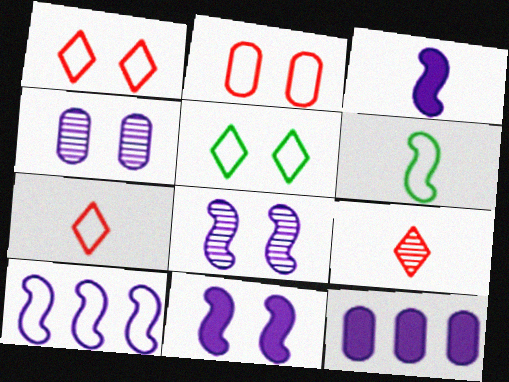[[3, 8, 10]]